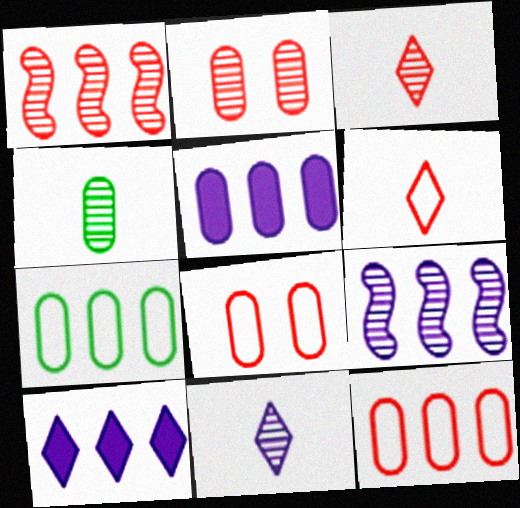[[1, 2, 3], 
[1, 7, 10], 
[4, 5, 8]]